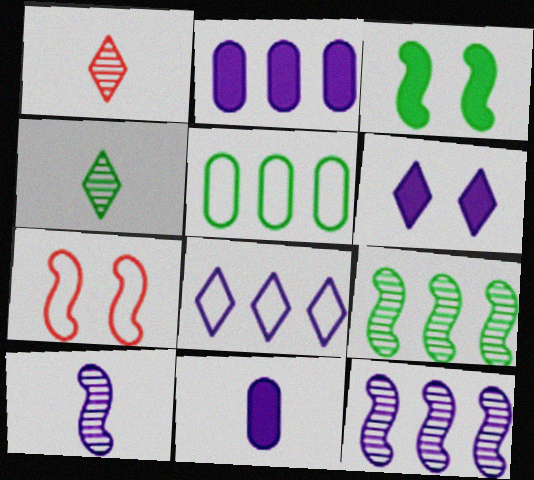[[2, 4, 7], 
[2, 8, 12], 
[3, 4, 5]]